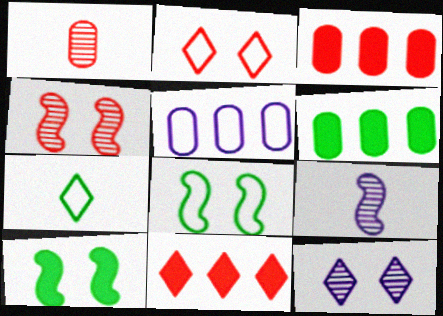[[2, 6, 9], 
[7, 11, 12]]